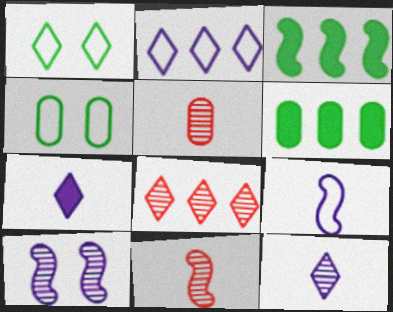[[1, 7, 8]]